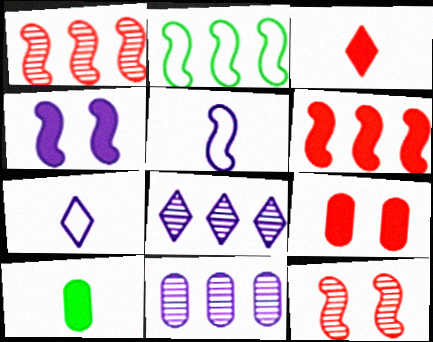[[3, 6, 9], 
[4, 7, 11]]